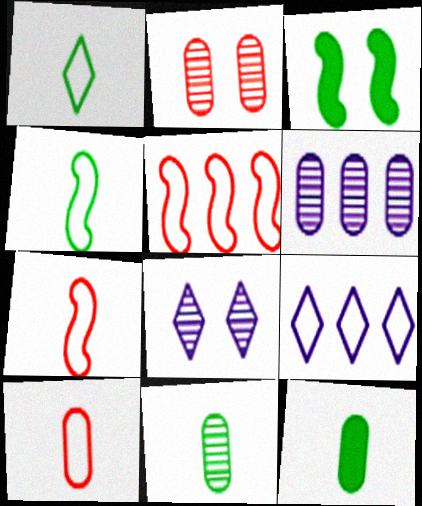[[2, 6, 11], 
[5, 8, 12]]